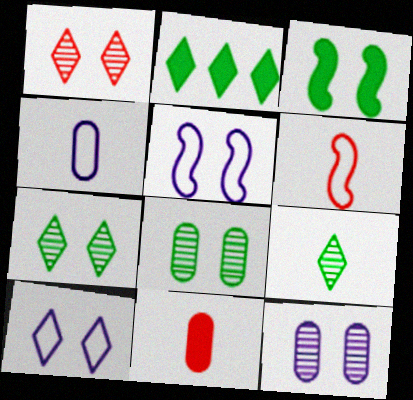[[2, 6, 12]]